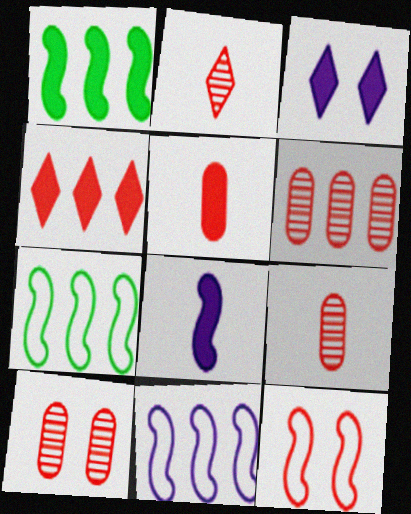[[1, 3, 5], 
[3, 7, 9], 
[4, 9, 12], 
[6, 9, 10]]